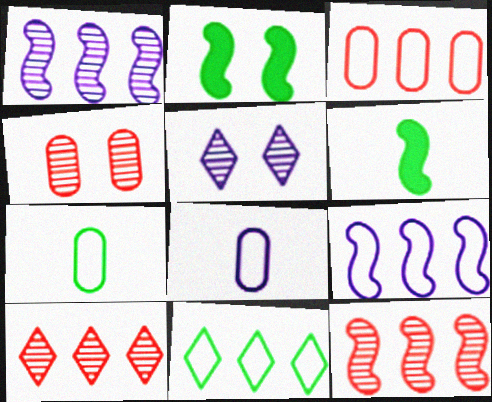[[2, 8, 10], 
[3, 5, 6], 
[3, 9, 11]]